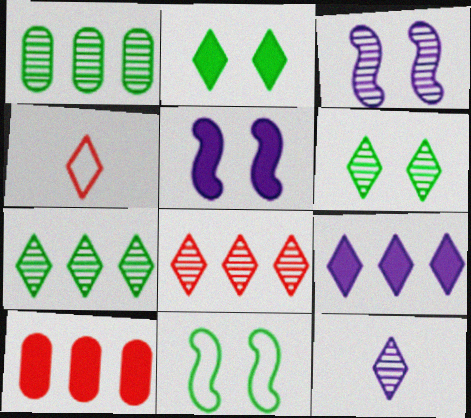[[1, 4, 5], 
[4, 6, 9], 
[6, 8, 12], 
[10, 11, 12]]